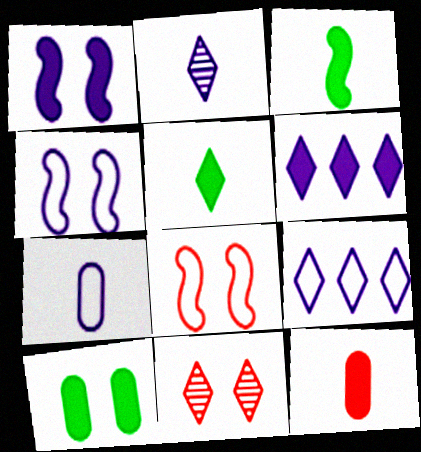[[4, 7, 9], 
[4, 10, 11], 
[5, 9, 11]]